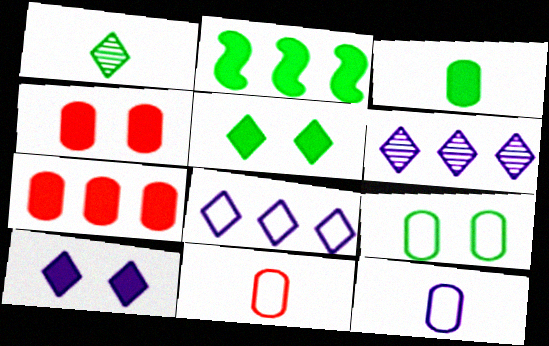[[1, 2, 9], 
[2, 3, 5]]